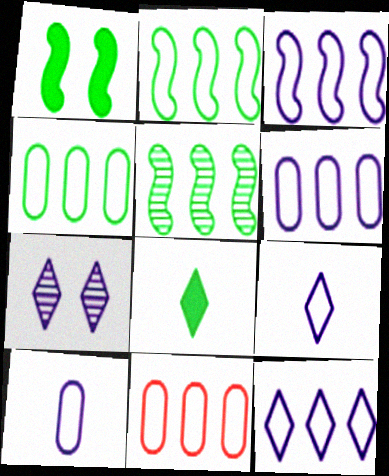[[2, 11, 12], 
[3, 6, 12], 
[4, 6, 11]]